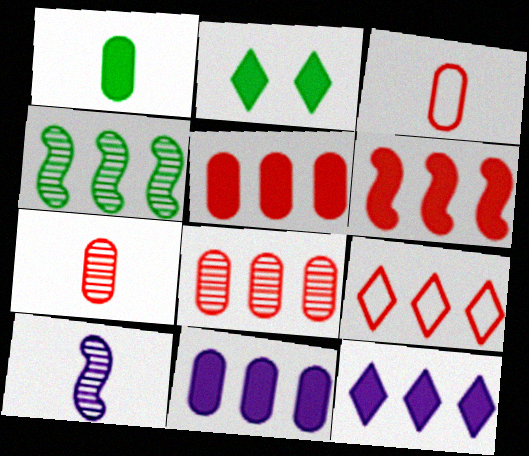[[4, 9, 11], 
[6, 8, 9]]